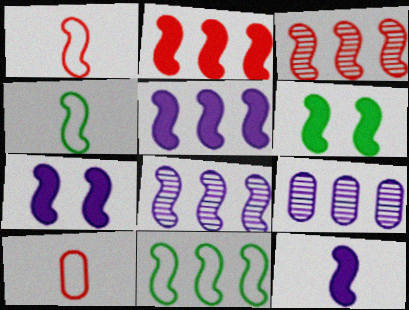[[1, 6, 8], 
[2, 6, 12], 
[2, 8, 11], 
[3, 4, 7], 
[3, 5, 11], 
[5, 7, 12]]